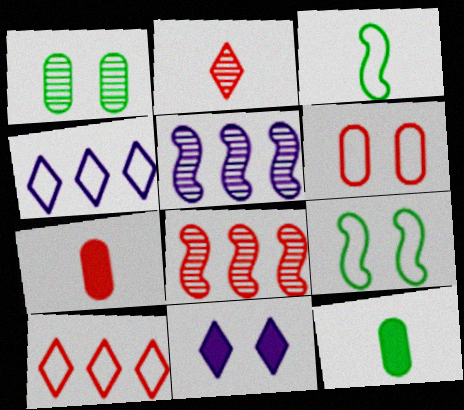[[1, 2, 5], 
[3, 4, 6]]